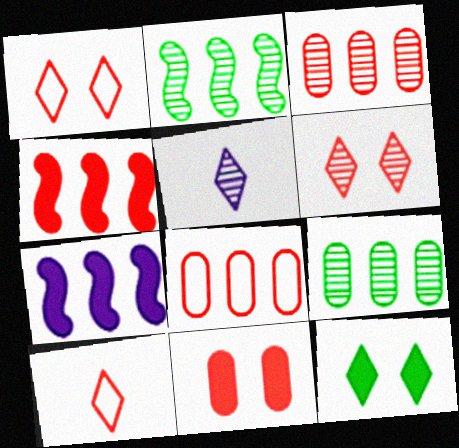[]